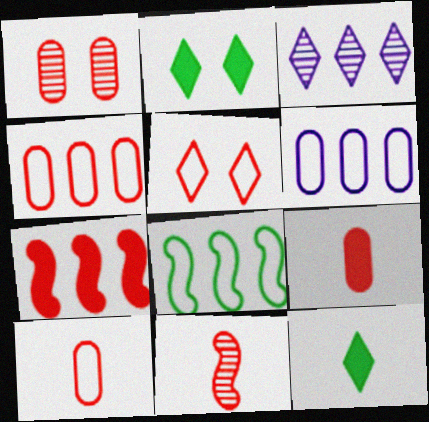[[1, 4, 9], 
[2, 6, 11], 
[3, 5, 12]]